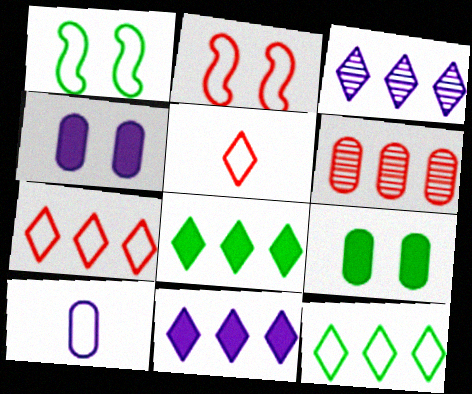[[1, 7, 10], 
[2, 10, 12], 
[3, 7, 8], 
[6, 9, 10]]